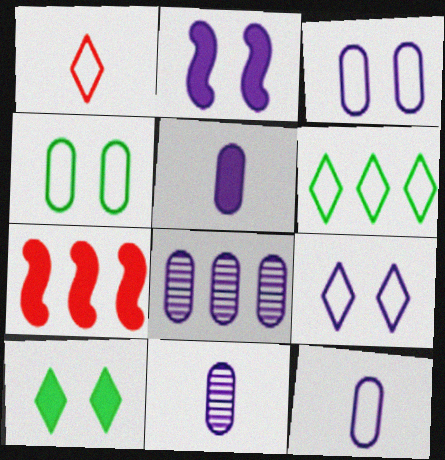[[1, 6, 9], 
[3, 5, 8], 
[5, 7, 10], 
[5, 11, 12], 
[6, 7, 8]]